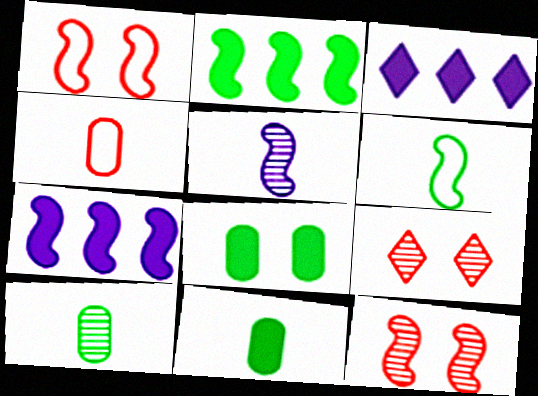[[1, 2, 5], 
[1, 3, 10], 
[6, 7, 12]]